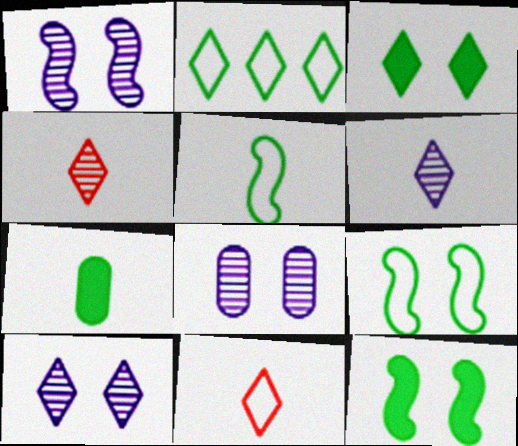[[1, 8, 10]]